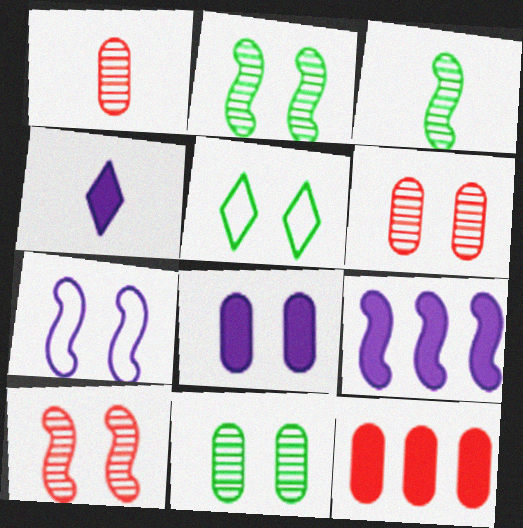[[1, 5, 9], 
[4, 8, 9], 
[5, 8, 10]]